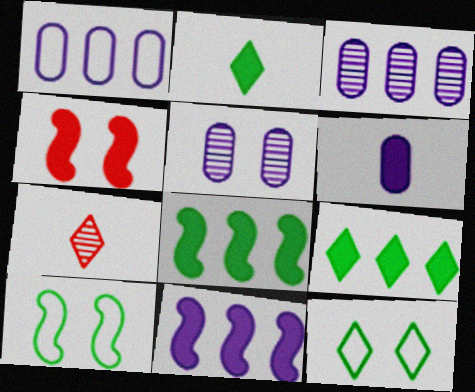[[1, 5, 6], 
[4, 5, 12], 
[4, 6, 9]]